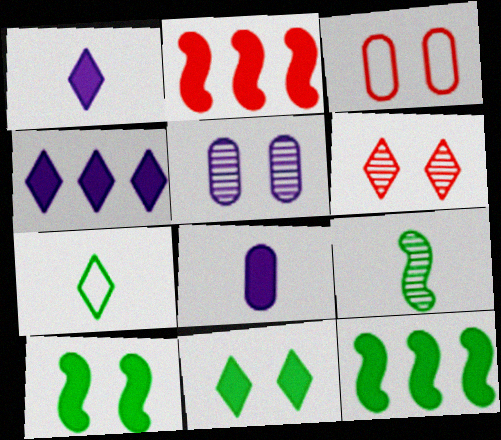[[2, 5, 7], 
[2, 8, 11], 
[3, 4, 9], 
[4, 6, 7]]